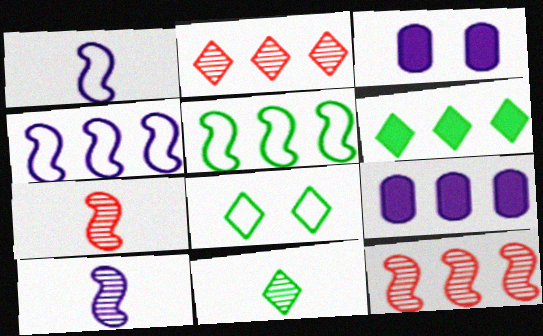[[2, 5, 9], 
[6, 8, 11], 
[7, 8, 9]]